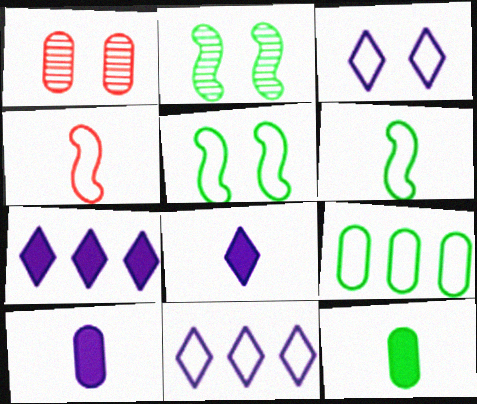[[1, 6, 7], 
[1, 9, 10], 
[3, 4, 9]]